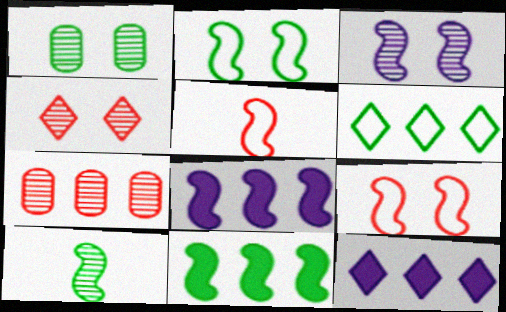[[1, 3, 4], 
[1, 5, 12], 
[2, 10, 11], 
[3, 5, 11], 
[6, 7, 8], 
[8, 9, 10]]